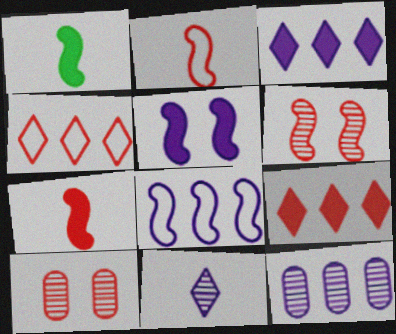[[1, 6, 8], 
[2, 9, 10], 
[3, 8, 12], 
[4, 7, 10]]